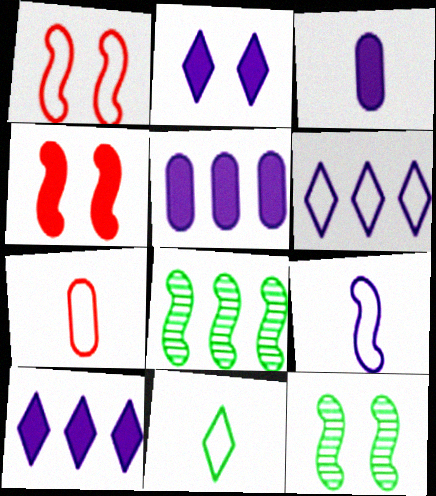[[2, 7, 8], 
[4, 8, 9], 
[7, 9, 11], 
[7, 10, 12]]